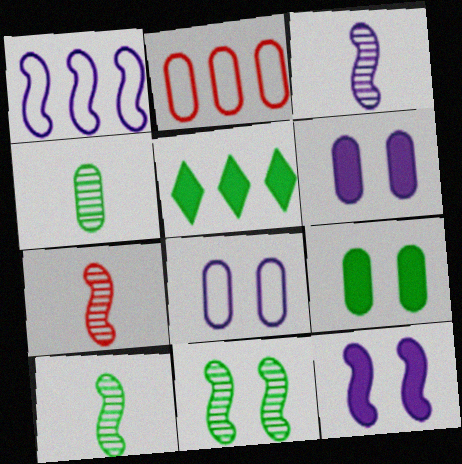[[1, 3, 12], 
[2, 4, 6], 
[3, 7, 10], 
[5, 7, 8]]